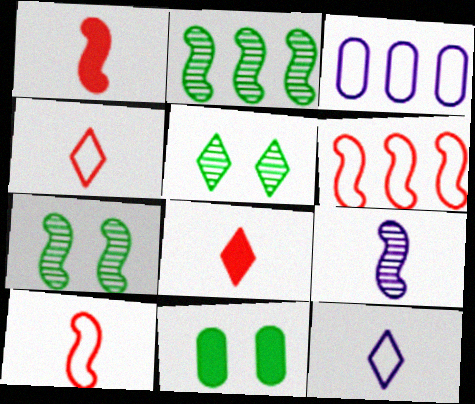[[1, 3, 5], 
[3, 7, 8]]